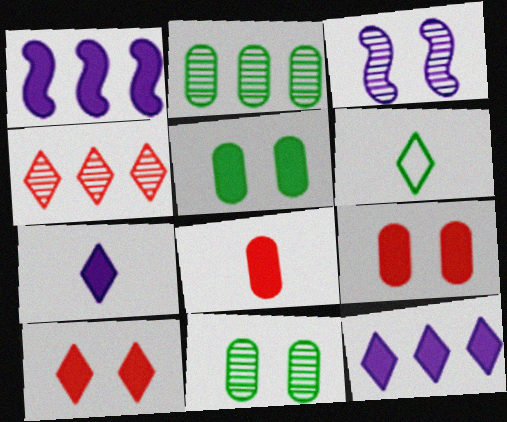[]